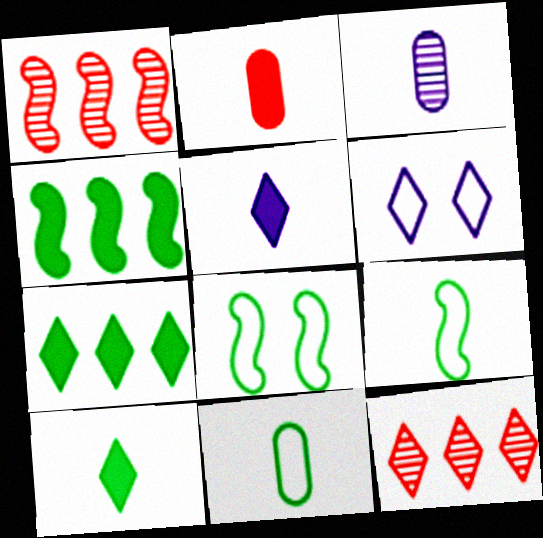[[2, 3, 11], 
[6, 10, 12]]